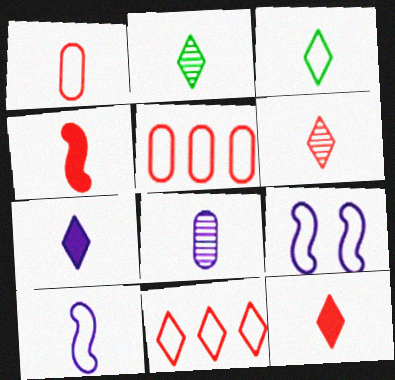[[1, 3, 10], 
[1, 4, 6], 
[3, 4, 8], 
[3, 5, 9], 
[3, 6, 7], 
[7, 8, 10]]